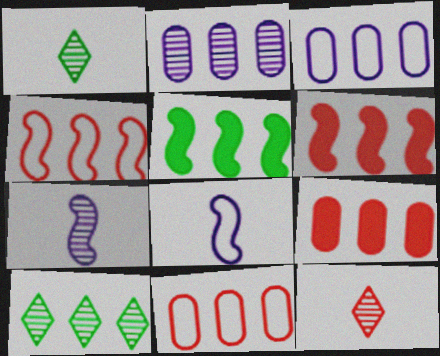[[3, 6, 10]]